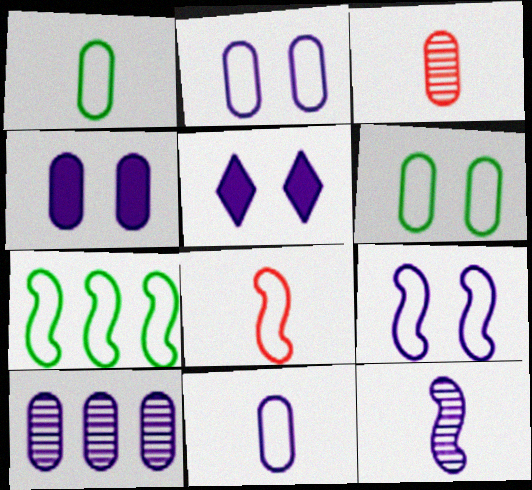[[3, 5, 7], 
[4, 10, 11], 
[7, 8, 9]]